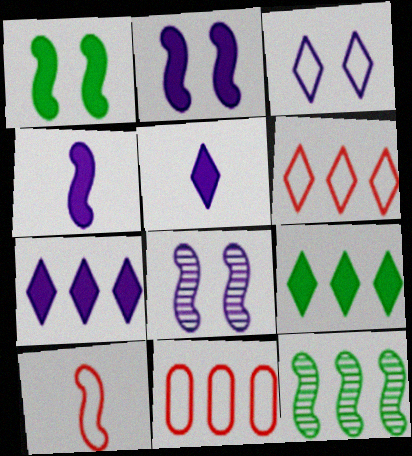[[2, 10, 12], 
[7, 11, 12]]